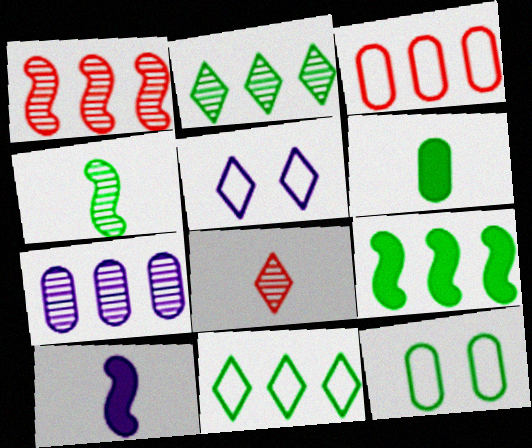[[1, 2, 7], 
[1, 5, 6], 
[5, 7, 10]]